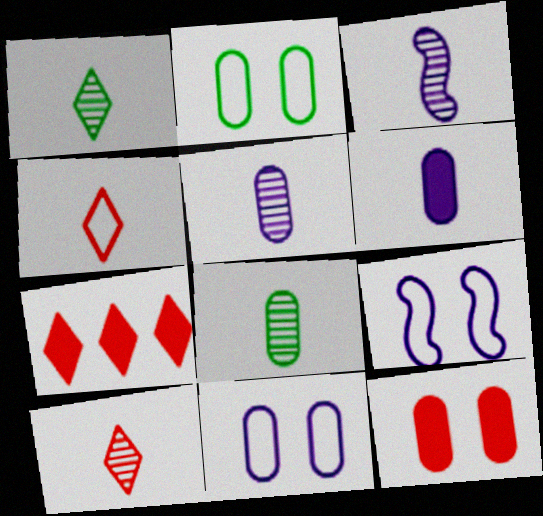[[2, 3, 7], 
[3, 8, 10], 
[7, 8, 9]]